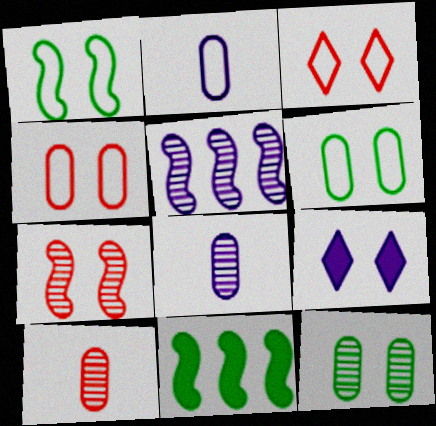[[2, 5, 9], 
[3, 8, 11], 
[6, 7, 9]]